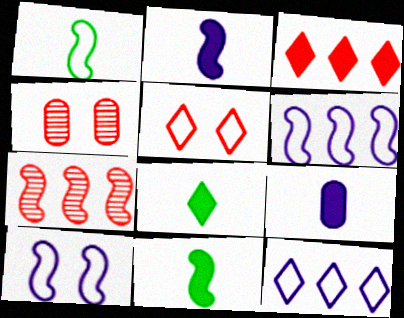[[4, 6, 8], 
[4, 11, 12], 
[7, 10, 11]]